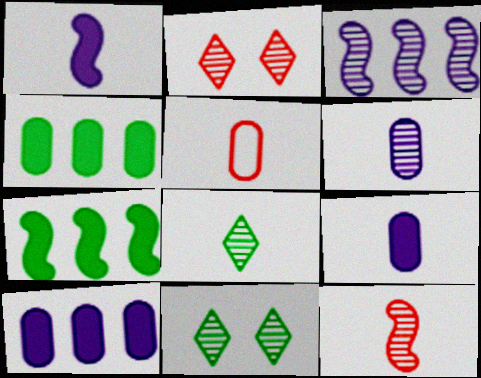[[1, 5, 8], 
[6, 8, 12]]